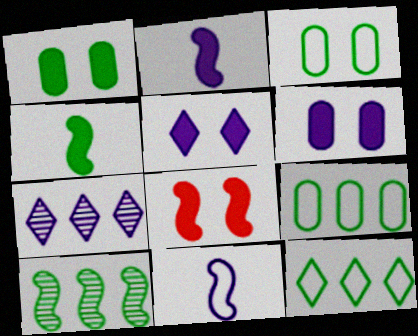[[1, 5, 8], 
[6, 7, 11], 
[8, 10, 11]]